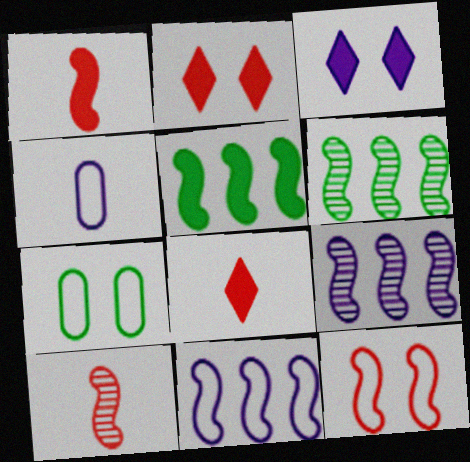[[2, 4, 6], 
[3, 4, 9], 
[7, 8, 9]]